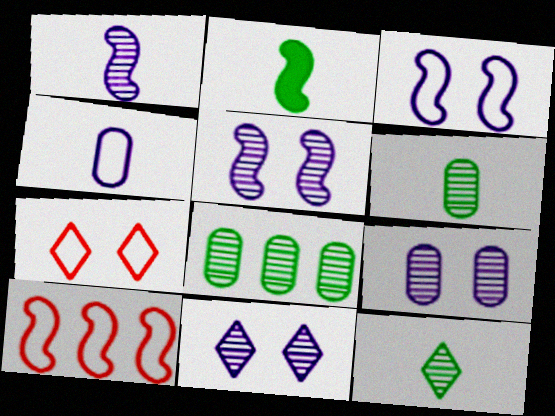[[2, 5, 10], 
[5, 9, 11]]